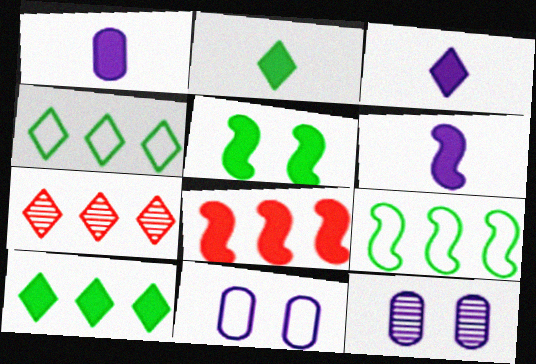[[1, 3, 6], 
[5, 6, 8]]